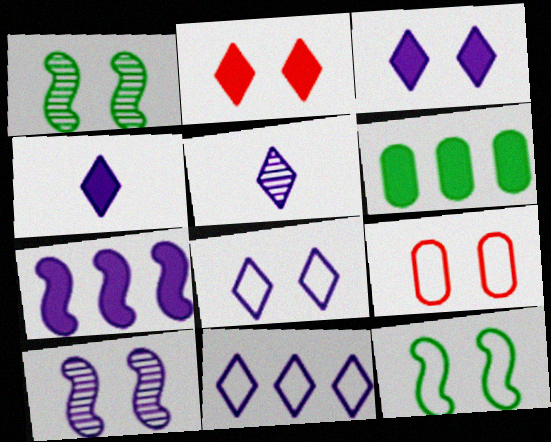[[1, 3, 9], 
[3, 5, 11], 
[8, 9, 12]]